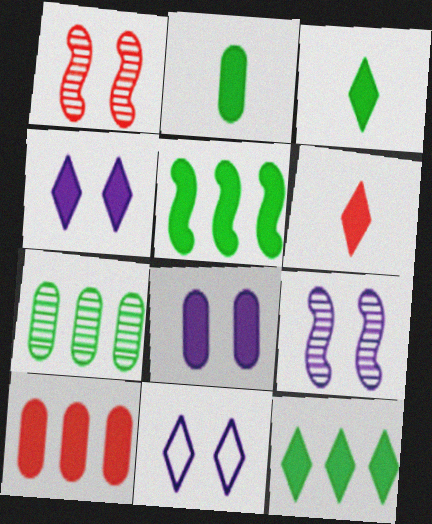[[2, 8, 10], 
[4, 6, 12], 
[5, 6, 8], 
[8, 9, 11]]